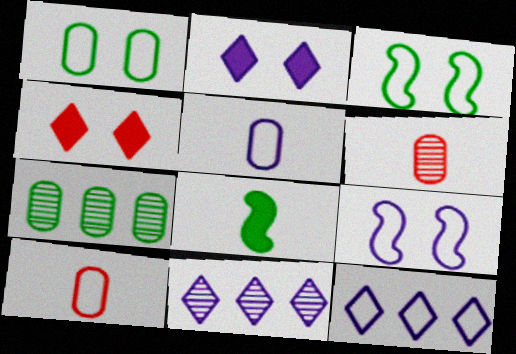[[3, 10, 12], 
[5, 9, 12]]